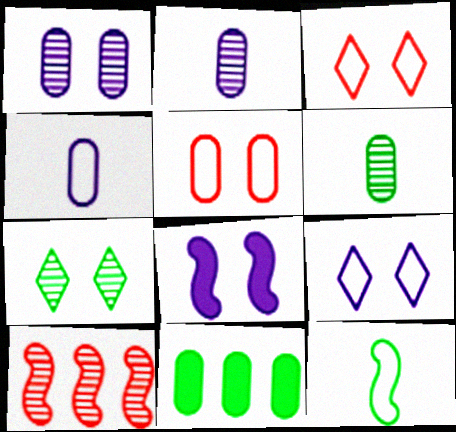[[1, 8, 9], 
[2, 5, 11], 
[2, 7, 10], 
[5, 7, 8], 
[7, 11, 12], 
[8, 10, 12]]